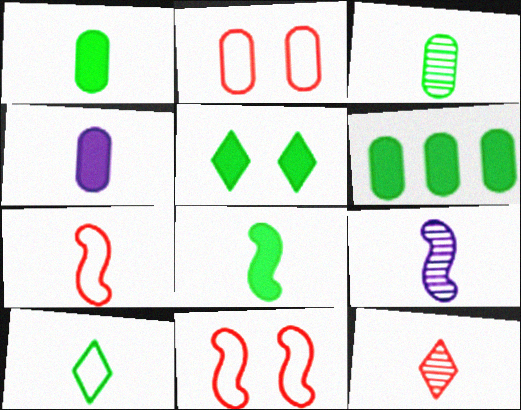[[3, 8, 10], 
[3, 9, 12], 
[5, 6, 8], 
[7, 8, 9]]